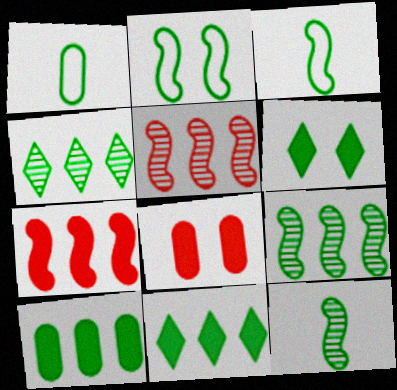[[1, 6, 9]]